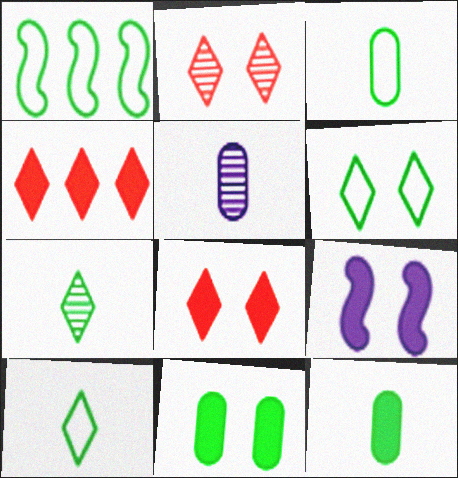[[1, 3, 6], 
[1, 5, 8], 
[1, 7, 11], 
[4, 9, 12], 
[8, 9, 11]]